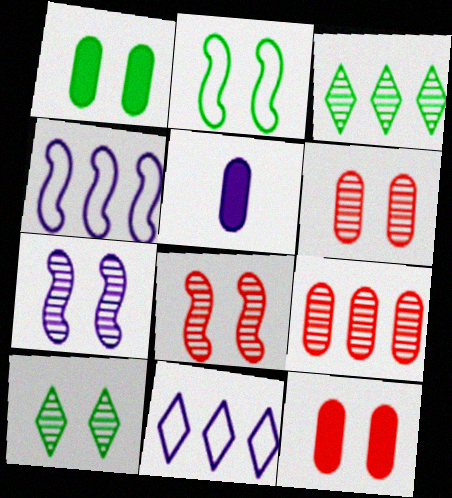[[1, 2, 10], 
[5, 7, 11], 
[6, 7, 10]]